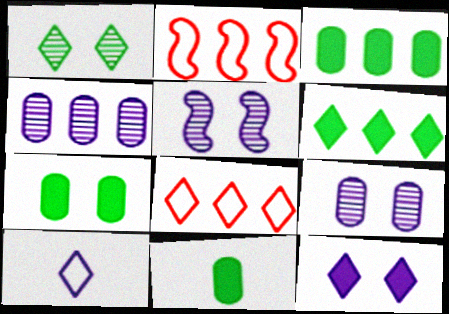[[2, 4, 6], 
[3, 7, 11], 
[5, 8, 11]]